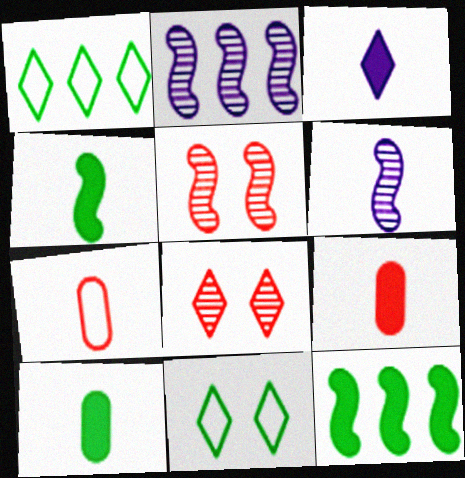[[1, 3, 8], 
[2, 9, 11], 
[3, 4, 9]]